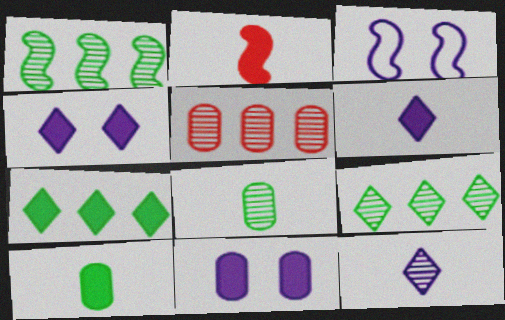[[1, 2, 3], 
[2, 6, 10], 
[2, 7, 11]]